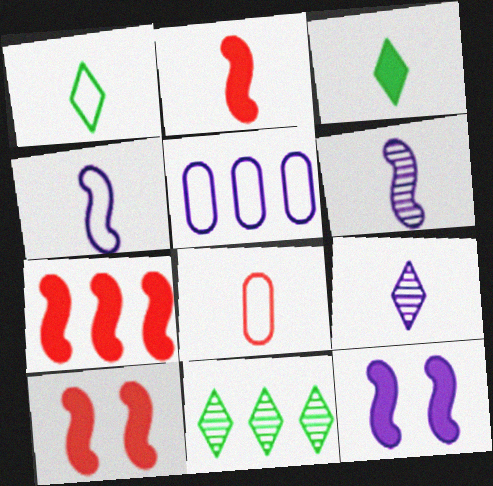[[1, 4, 8], 
[2, 7, 10], 
[3, 6, 8], 
[5, 7, 11], 
[5, 9, 12], 
[8, 11, 12]]